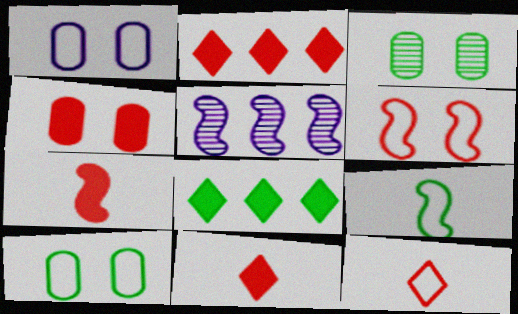[[1, 3, 4], 
[2, 4, 7], 
[3, 8, 9], 
[5, 10, 11]]